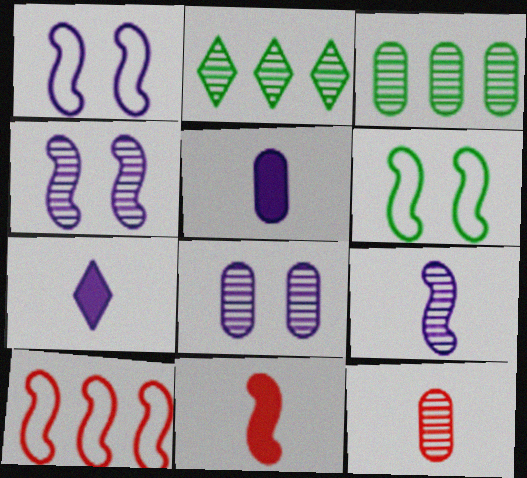[[2, 4, 12], 
[3, 8, 12]]